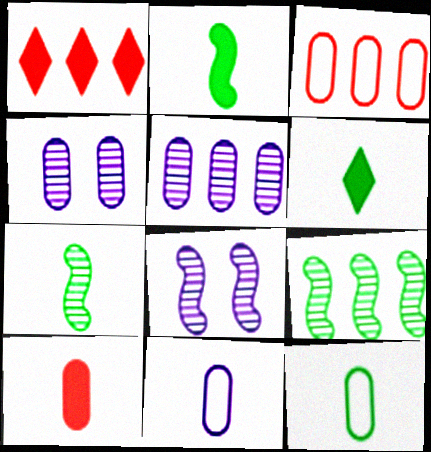[[1, 8, 12], 
[3, 6, 8], 
[6, 7, 12]]